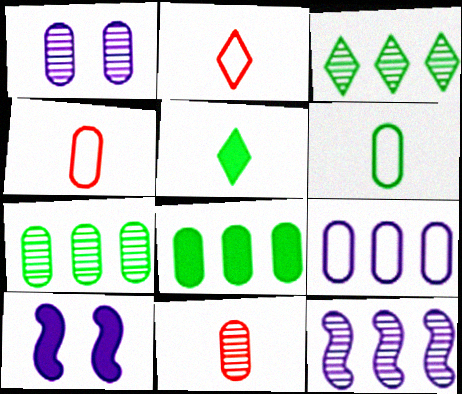[[1, 4, 8], 
[1, 7, 11], 
[2, 7, 10], 
[3, 4, 10]]